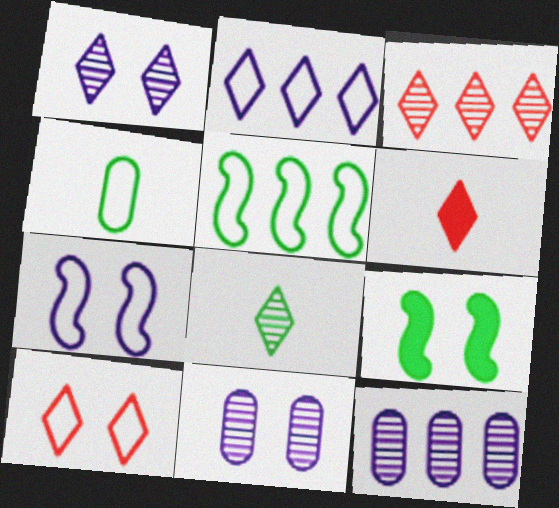[[1, 3, 8], 
[3, 6, 10], 
[5, 6, 11], 
[9, 10, 11]]